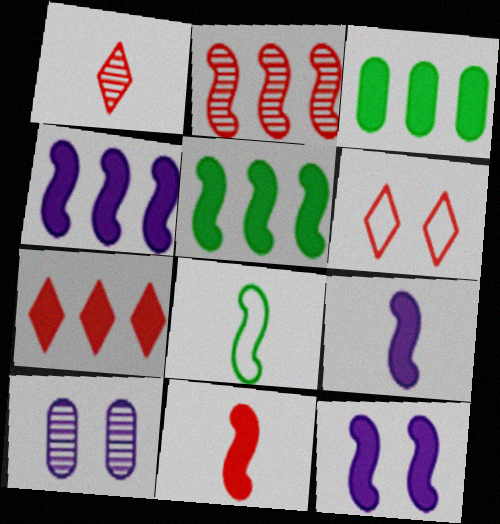[[1, 6, 7], 
[2, 8, 12], 
[3, 4, 7], 
[4, 9, 12], 
[5, 11, 12], 
[7, 8, 10]]